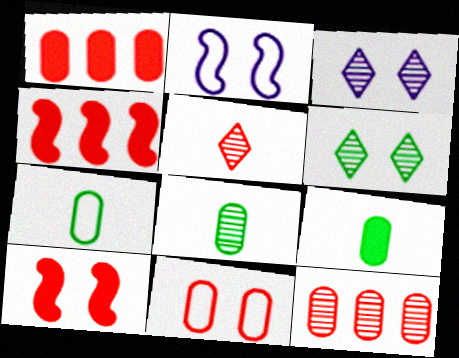[[3, 4, 7], 
[4, 5, 11], 
[7, 8, 9]]